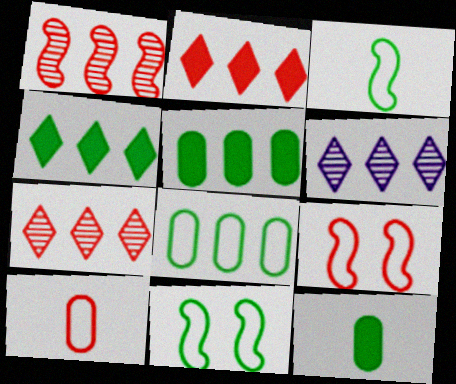[[6, 9, 12]]